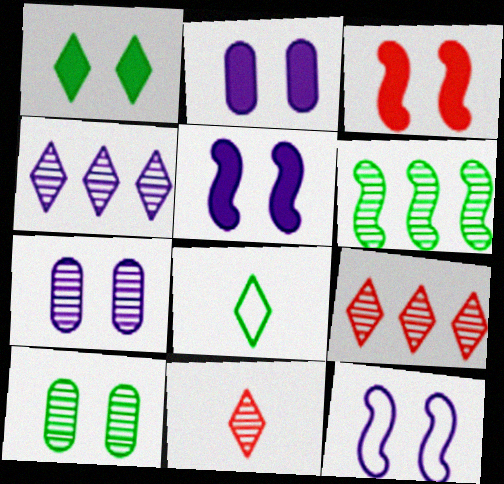[[1, 2, 3], 
[6, 7, 11]]